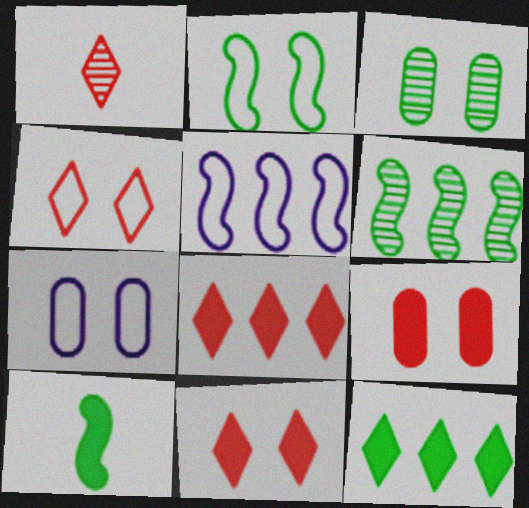[[1, 4, 8], 
[2, 4, 7], 
[2, 6, 10], 
[3, 7, 9]]